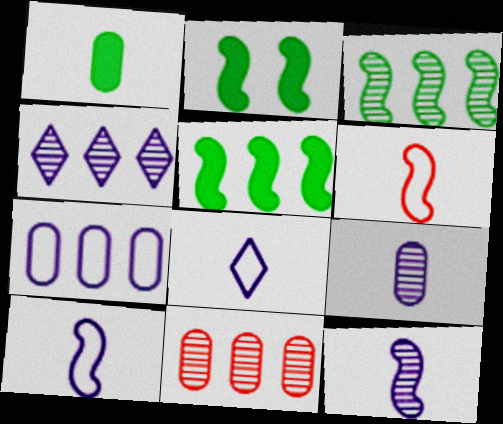[[2, 8, 11], 
[3, 4, 11]]